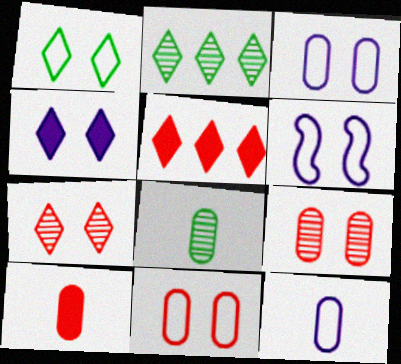[[1, 4, 7], 
[1, 6, 11], 
[2, 6, 10], 
[5, 6, 8], 
[8, 10, 12]]